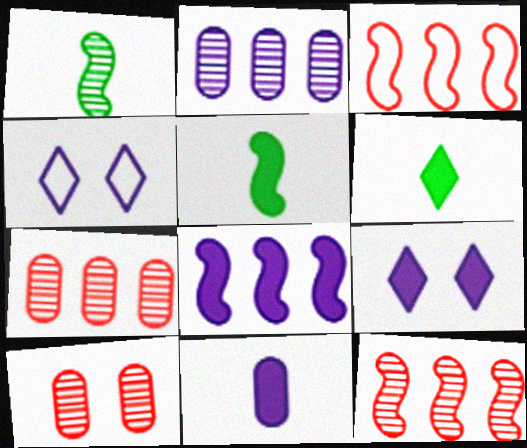[[4, 5, 7], 
[8, 9, 11]]